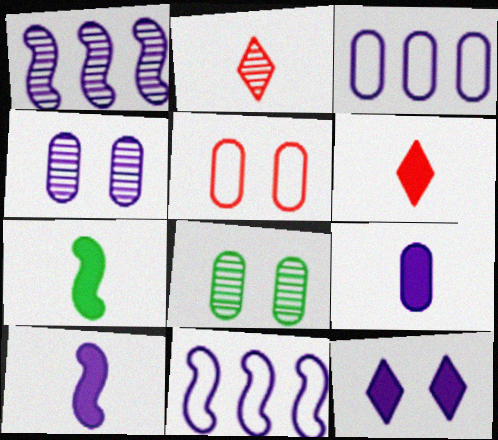[[1, 2, 8], 
[3, 4, 9], 
[6, 7, 9], 
[6, 8, 11]]